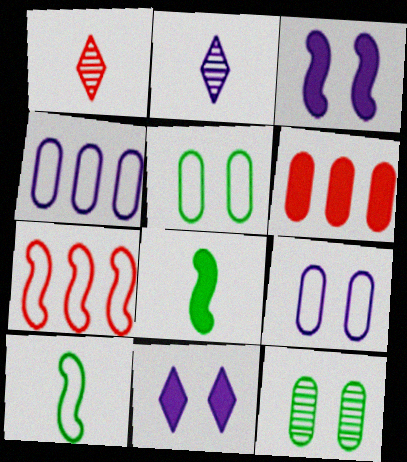[[2, 3, 4], 
[6, 8, 11]]